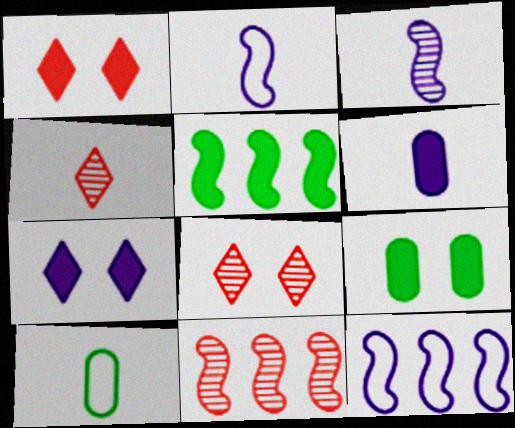[[1, 5, 6], 
[4, 9, 12], 
[5, 11, 12], 
[7, 10, 11]]